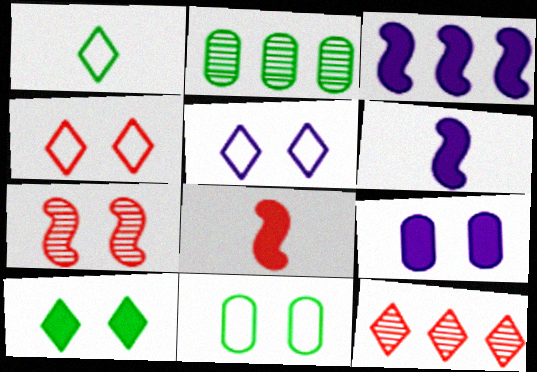[[2, 4, 6], 
[2, 5, 8], 
[6, 11, 12]]